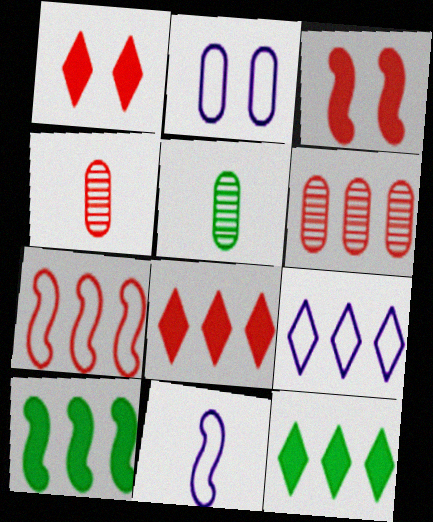[[1, 4, 7], 
[2, 9, 11], 
[3, 5, 9], 
[6, 7, 8], 
[6, 9, 10]]